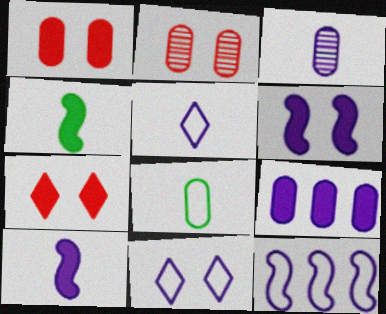[[2, 8, 9], 
[3, 5, 10], 
[4, 7, 9]]